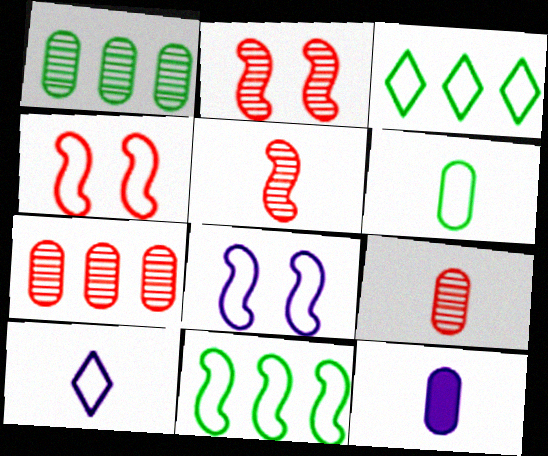[[2, 3, 12], 
[6, 9, 12]]